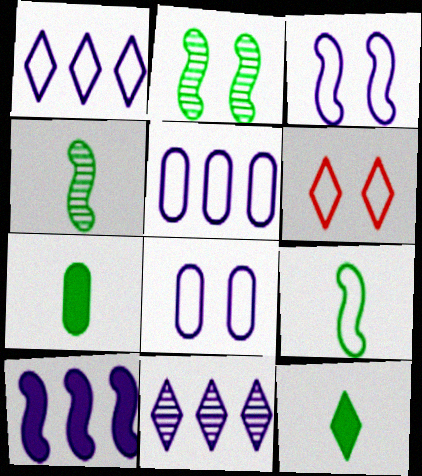[[5, 6, 9], 
[5, 10, 11], 
[6, 11, 12]]